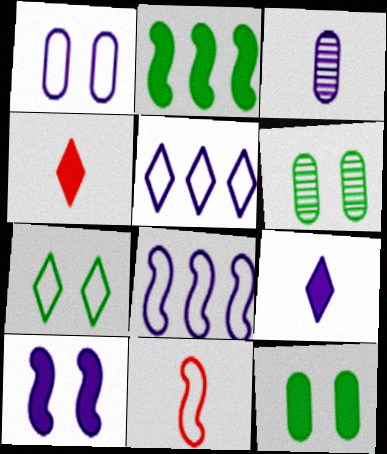[[3, 5, 10], 
[4, 6, 8]]